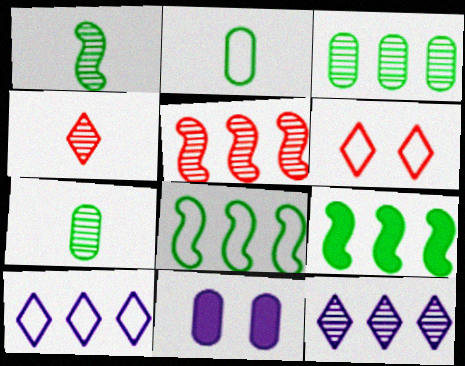[[3, 5, 12], 
[4, 8, 11]]